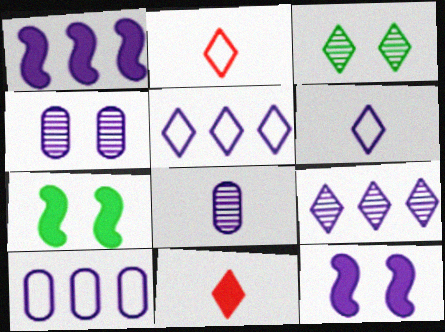[[1, 4, 6], 
[1, 9, 10], 
[3, 5, 11], 
[5, 8, 12]]